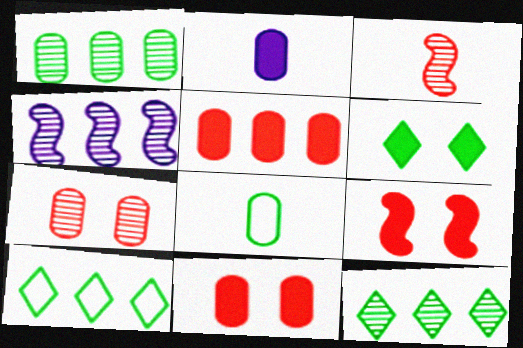[[4, 5, 10]]